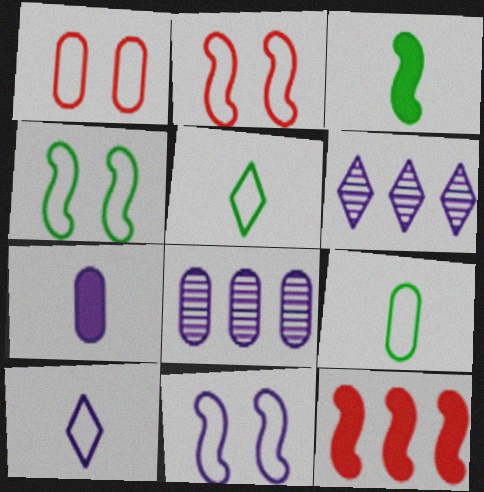[[1, 3, 6], 
[2, 4, 11], 
[6, 7, 11]]